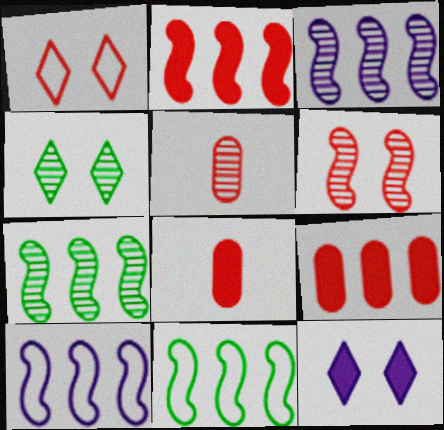[[1, 2, 5], 
[1, 4, 12], 
[2, 3, 11], 
[2, 7, 10], 
[3, 4, 5], 
[4, 8, 10], 
[5, 11, 12]]